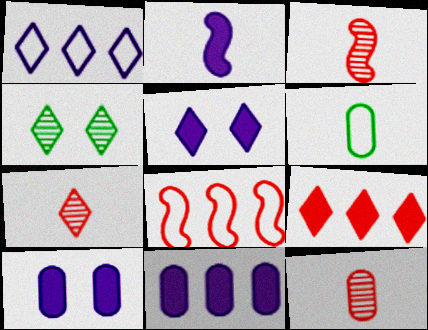[[2, 5, 11], 
[2, 6, 7], 
[3, 7, 12]]